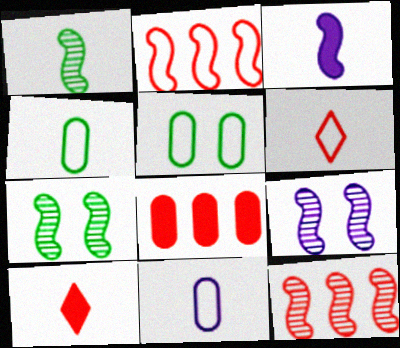[[1, 9, 12], 
[1, 10, 11], 
[2, 3, 7]]